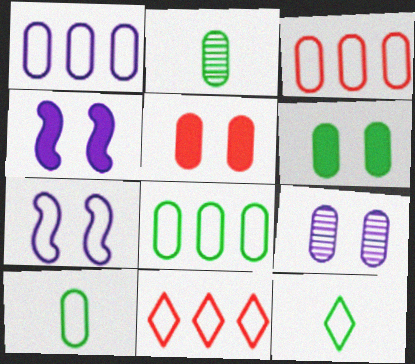[[1, 2, 5], 
[1, 3, 8], 
[2, 4, 11], 
[2, 6, 8], 
[3, 7, 12], 
[7, 10, 11]]